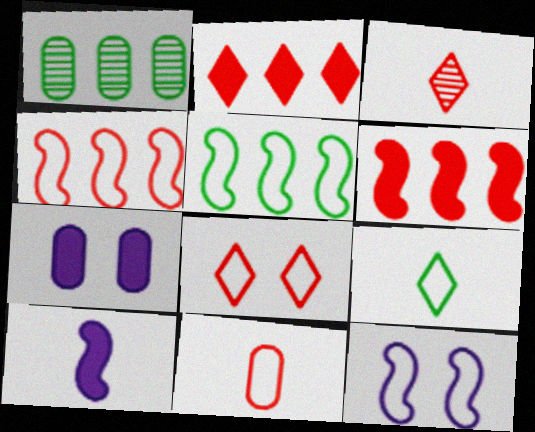[[1, 7, 11], 
[1, 8, 10], 
[2, 3, 8], 
[3, 5, 7], 
[4, 8, 11]]